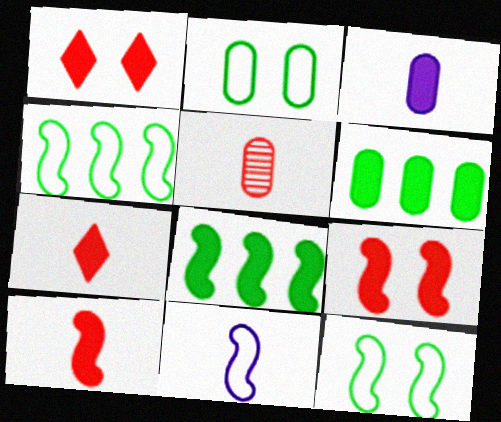[[1, 3, 8]]